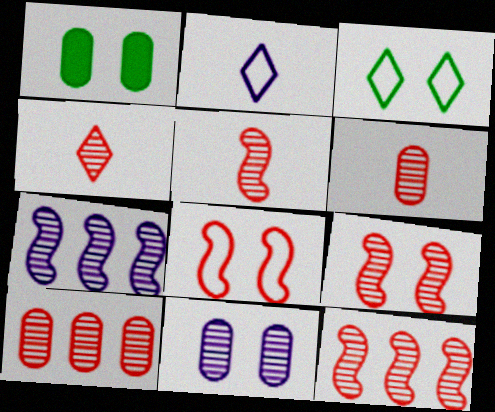[[1, 2, 12], 
[4, 5, 6], 
[4, 9, 10], 
[5, 9, 12]]